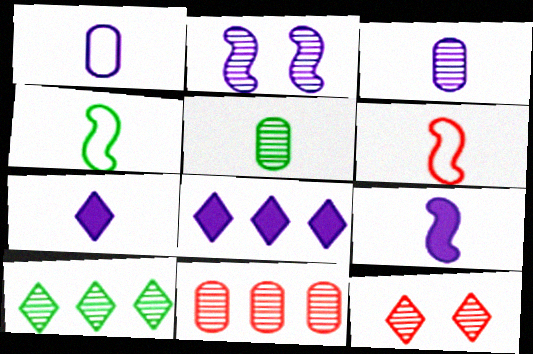[[1, 2, 8], 
[5, 6, 7]]